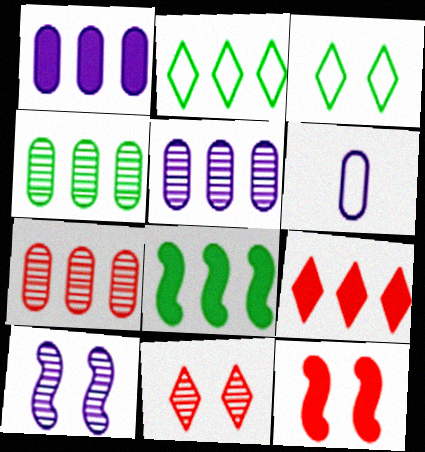[[1, 8, 9], 
[2, 4, 8], 
[4, 5, 7], 
[6, 8, 11]]